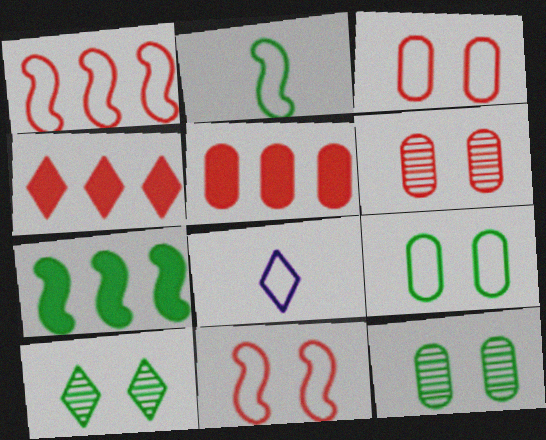[[1, 8, 9], 
[4, 8, 10], 
[6, 7, 8]]